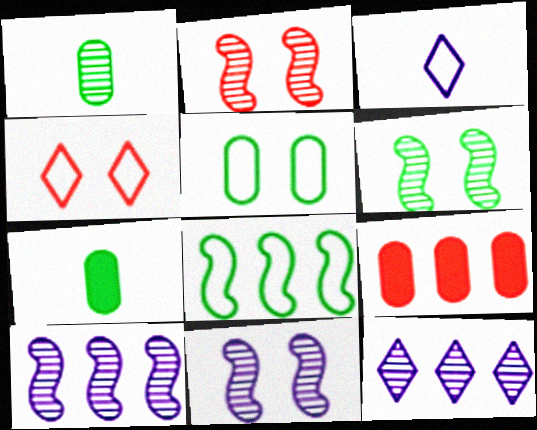[[1, 2, 12], 
[2, 6, 11], 
[3, 6, 9], 
[4, 7, 10], 
[8, 9, 12]]